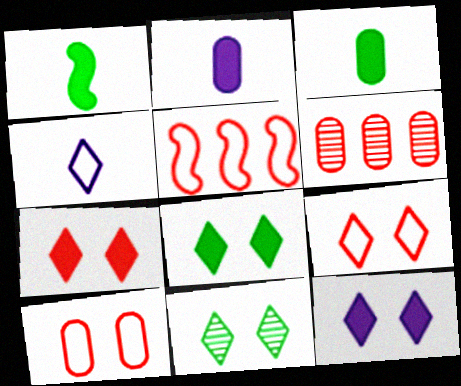[[2, 5, 11], 
[7, 8, 12], 
[9, 11, 12]]